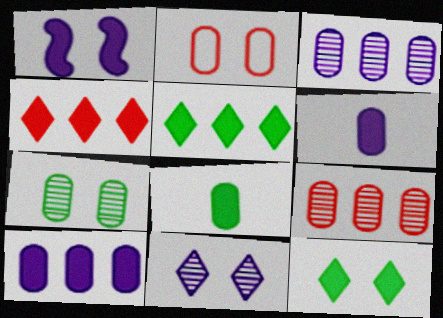[[1, 4, 8], 
[2, 3, 8]]